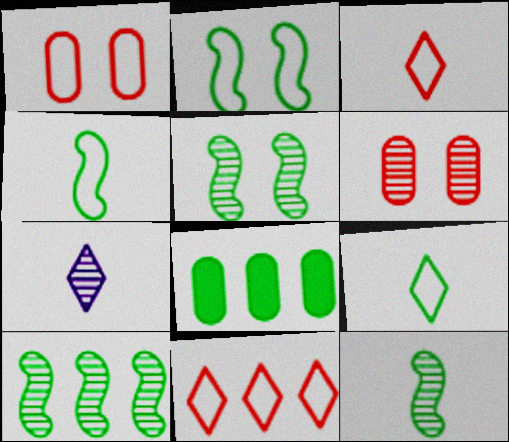[[5, 8, 9], 
[5, 10, 12], 
[6, 7, 10]]